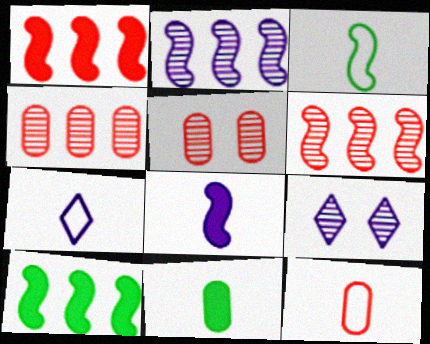[[3, 7, 12], 
[5, 7, 10], 
[9, 10, 12]]